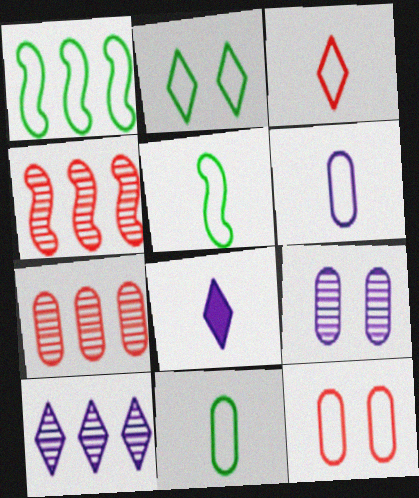[[1, 2, 11], 
[3, 5, 6]]